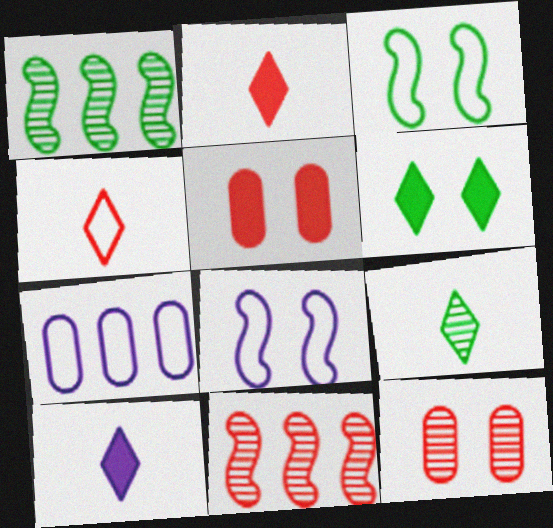[[3, 4, 7], 
[4, 5, 11], 
[4, 9, 10], 
[6, 8, 12]]